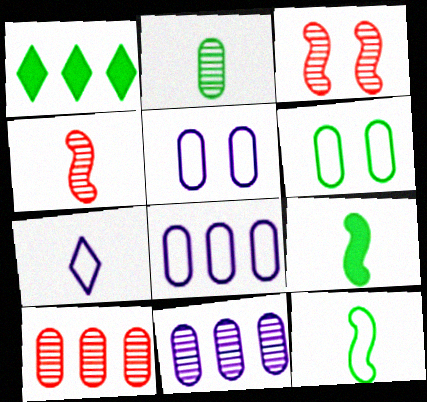[[1, 4, 5]]